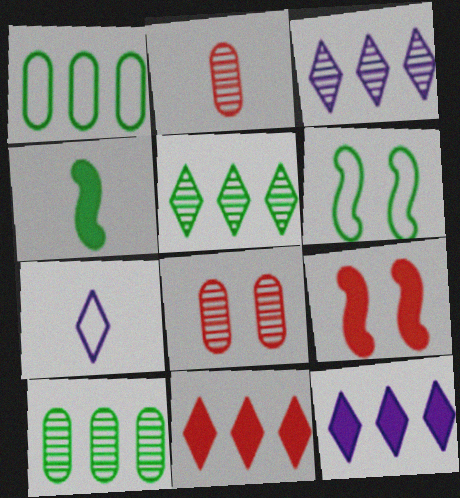[[2, 4, 7], 
[2, 6, 12], 
[7, 9, 10]]